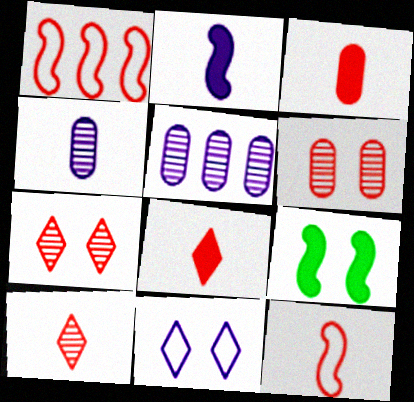[[1, 3, 7], 
[1, 6, 8], 
[2, 5, 11], 
[3, 10, 12], 
[6, 9, 11]]